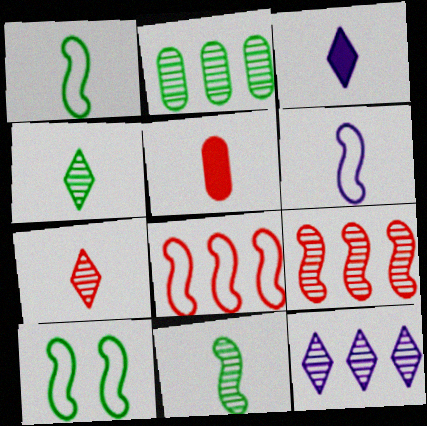[[2, 9, 12], 
[4, 5, 6], 
[5, 10, 12], 
[6, 8, 10]]